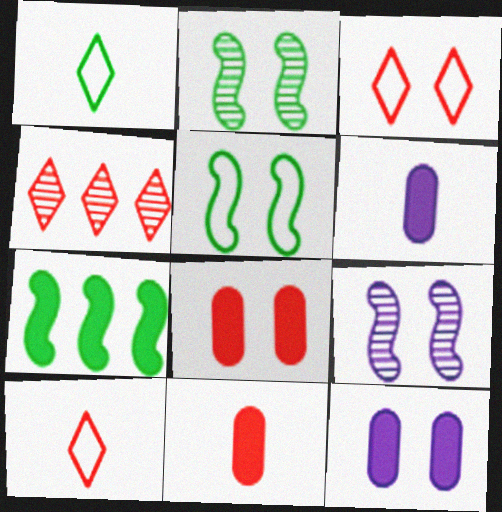[[2, 3, 12], 
[4, 5, 6]]